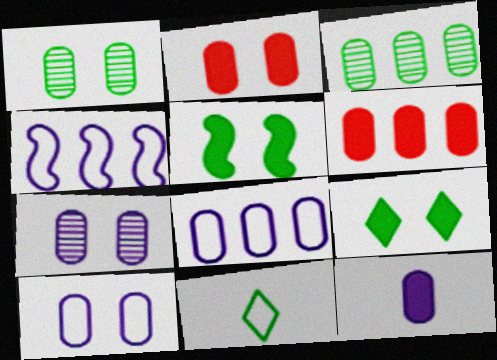[[1, 2, 10], 
[3, 5, 11], 
[3, 6, 8], 
[7, 8, 12]]